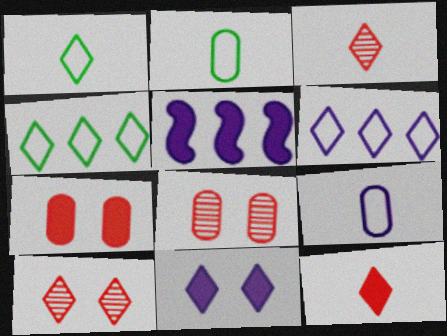[[1, 5, 8], 
[2, 5, 10], 
[3, 4, 11]]